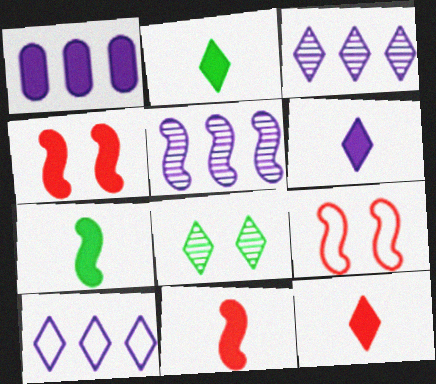[[1, 2, 4], 
[1, 5, 10], 
[2, 6, 12], 
[5, 7, 9], 
[8, 10, 12]]